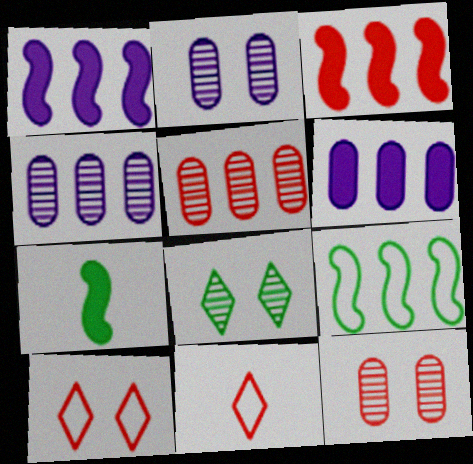[[3, 11, 12], 
[4, 7, 10]]